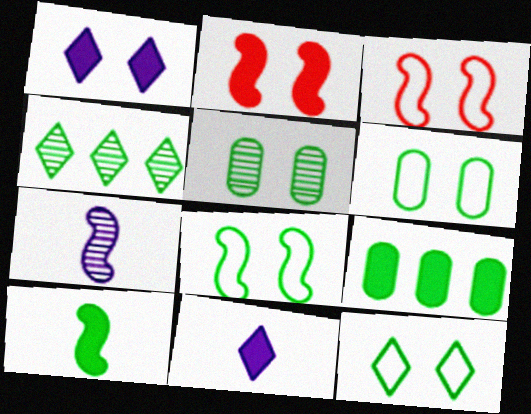[[1, 3, 5], 
[2, 9, 11], 
[4, 6, 10], 
[6, 8, 12]]